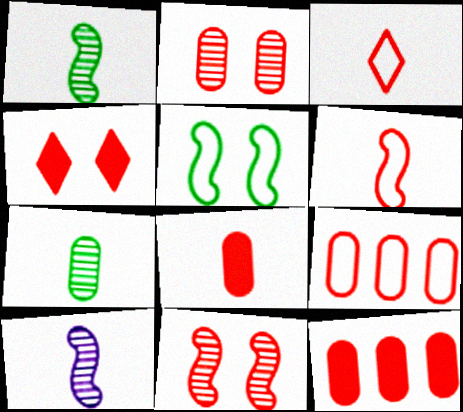[[2, 8, 9], 
[3, 11, 12]]